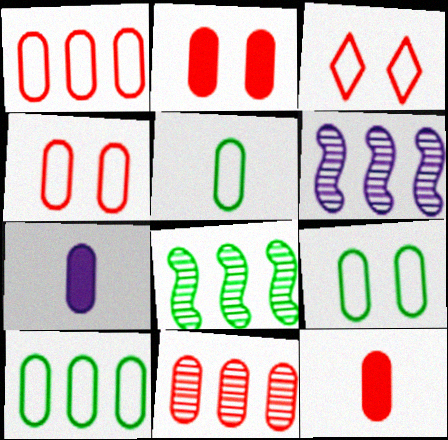[[3, 7, 8], 
[4, 11, 12], 
[5, 9, 10], 
[7, 9, 11]]